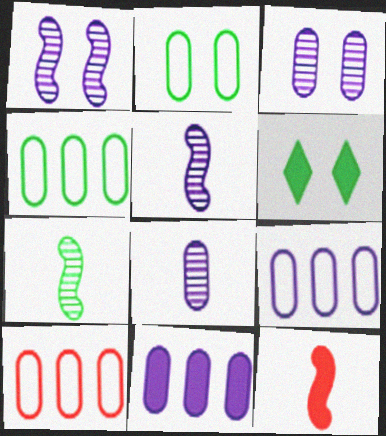[[4, 6, 7], 
[4, 9, 10], 
[5, 6, 10], 
[6, 11, 12]]